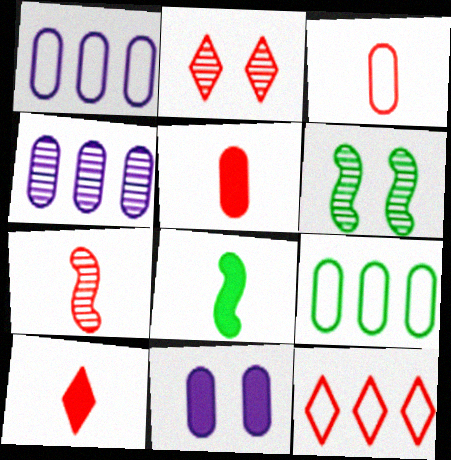[[1, 2, 8], 
[1, 6, 10], 
[2, 10, 12], 
[3, 7, 10]]